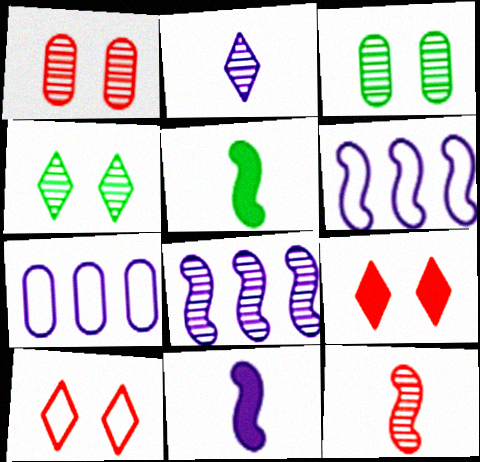[]